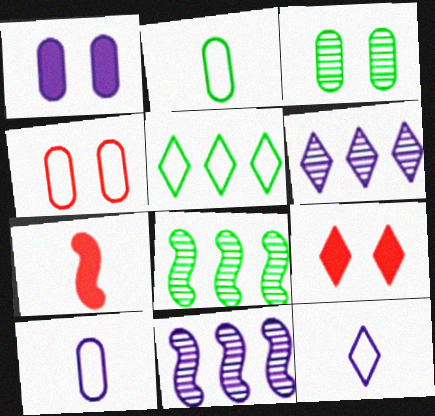[[1, 3, 4], 
[1, 11, 12], 
[2, 9, 11], 
[8, 9, 10]]